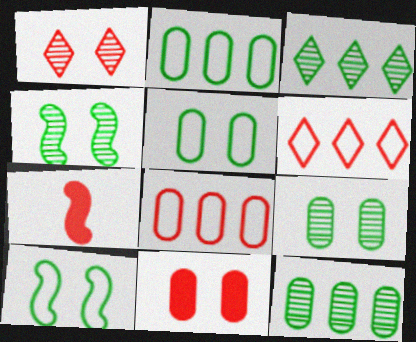[[1, 7, 8]]